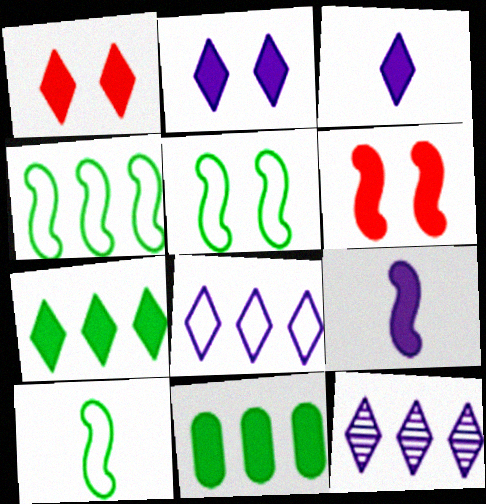[[1, 3, 7], 
[1, 9, 11], 
[3, 6, 11], 
[4, 5, 10]]